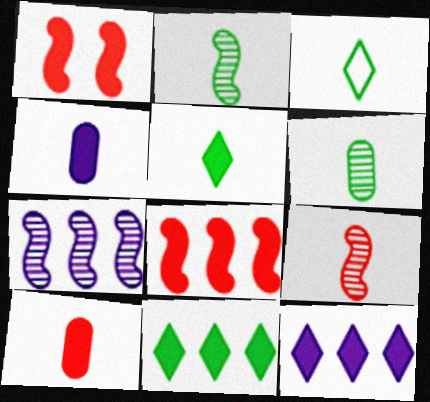[[1, 4, 11], 
[3, 4, 9]]